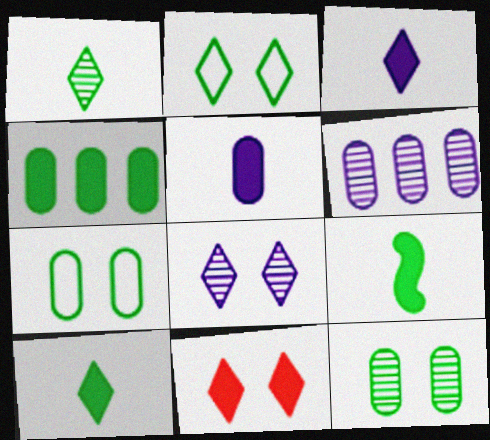[[2, 8, 11]]